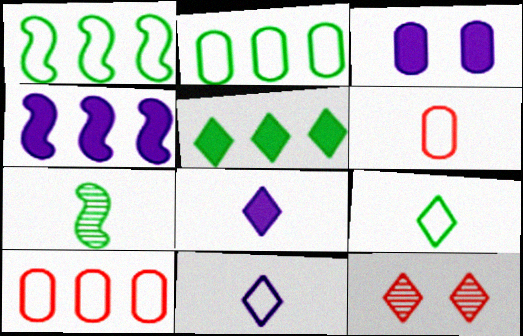[[3, 4, 8], 
[5, 11, 12], 
[6, 7, 8]]